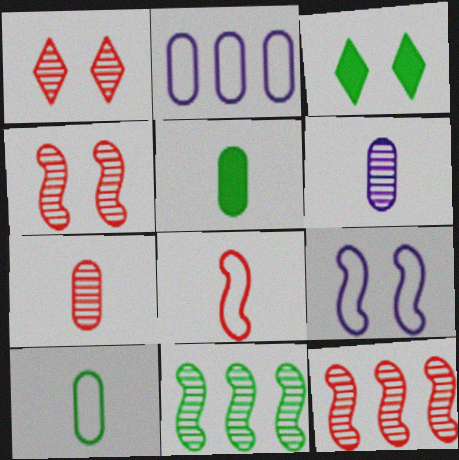[[1, 6, 11], 
[1, 7, 12], 
[3, 10, 11]]